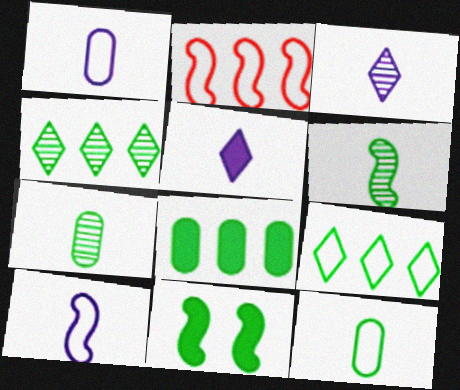[[4, 11, 12], 
[7, 9, 11]]